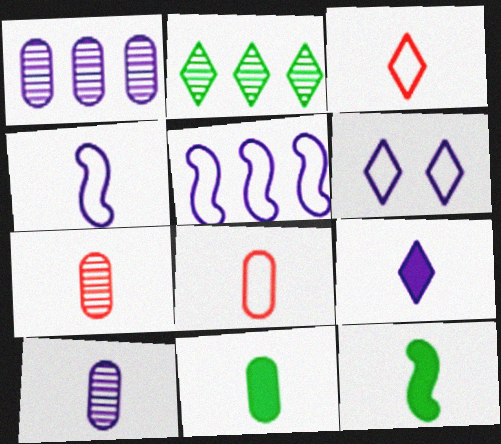[[3, 10, 12], 
[4, 9, 10], 
[8, 10, 11]]